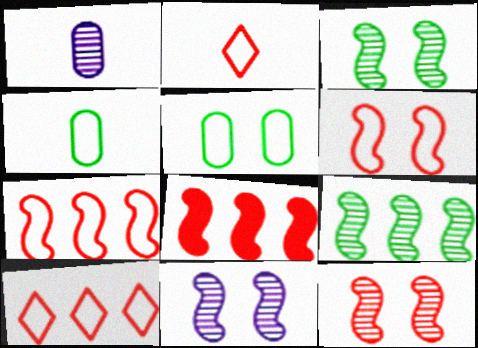[[3, 11, 12]]